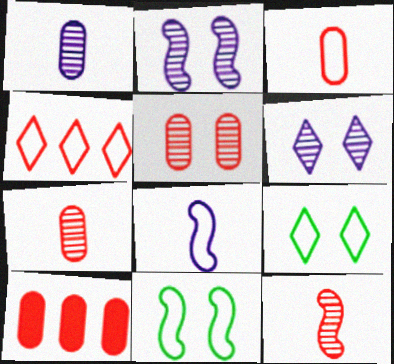[[3, 5, 10]]